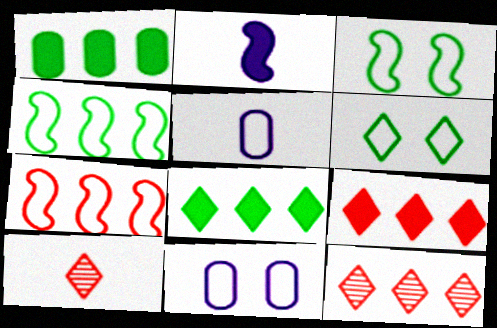[[5, 6, 7]]